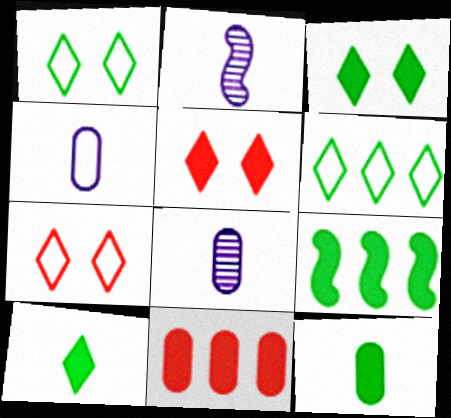[[1, 2, 11], 
[3, 9, 12], 
[7, 8, 9]]